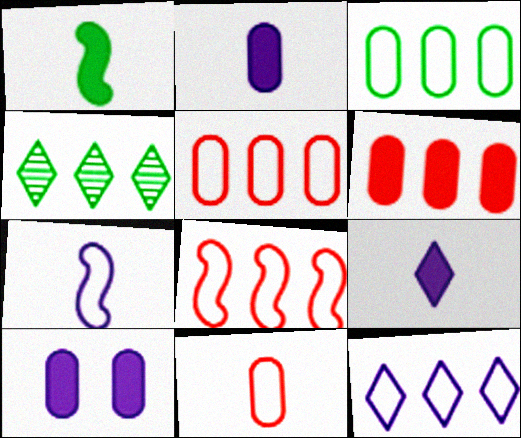[[3, 8, 12]]